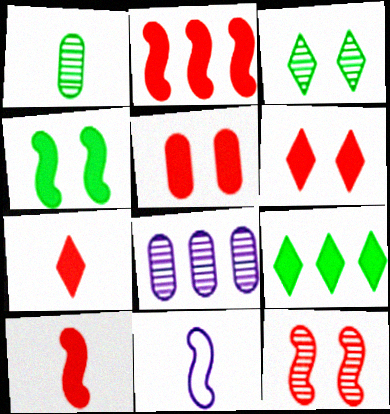[[1, 7, 11], 
[2, 5, 7]]